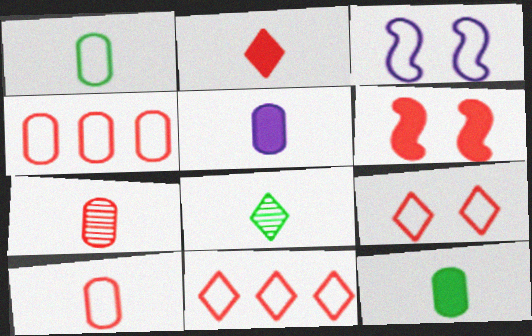[[1, 3, 11], 
[1, 5, 7], 
[6, 7, 11]]